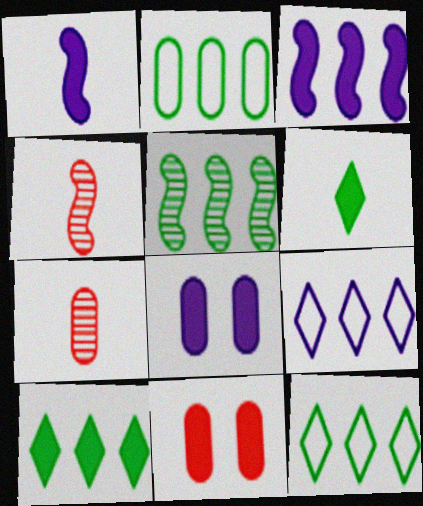[[1, 10, 11], 
[2, 5, 10], 
[2, 7, 8], 
[3, 6, 11], 
[4, 8, 12]]